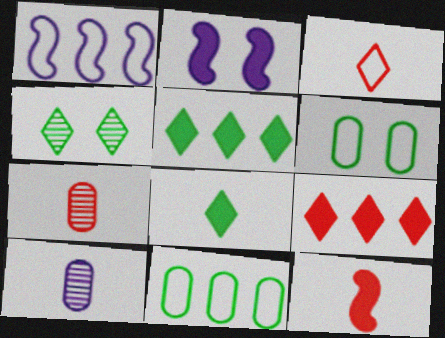[[1, 3, 6], 
[3, 7, 12]]